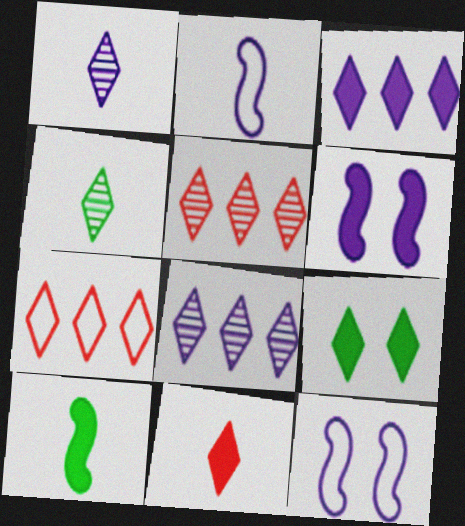[[1, 7, 9], 
[3, 9, 11]]